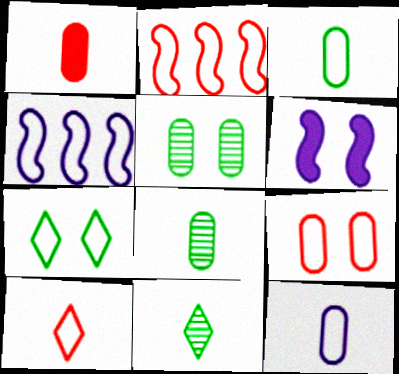[[1, 8, 12], 
[2, 7, 12], 
[2, 9, 10]]